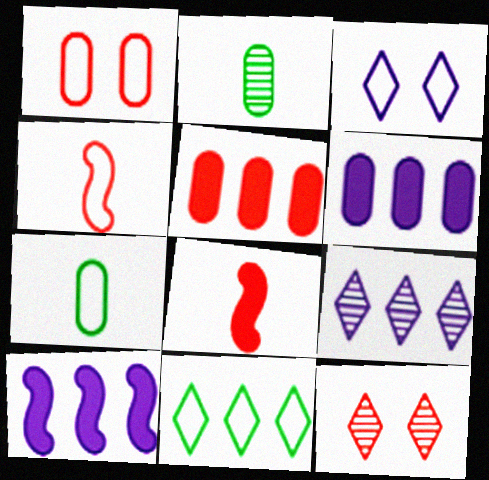[[1, 2, 6], 
[4, 5, 12], 
[7, 10, 12]]